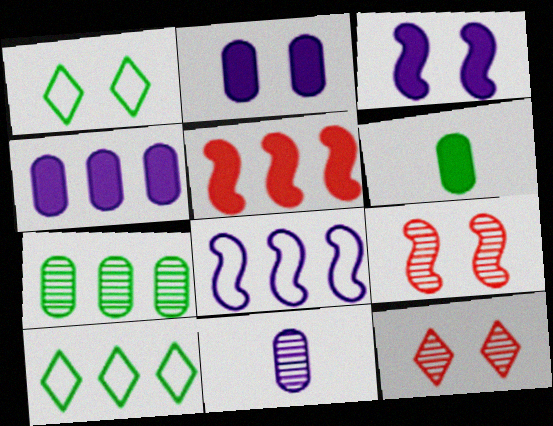[[1, 2, 9], 
[1, 5, 11], 
[6, 8, 12]]